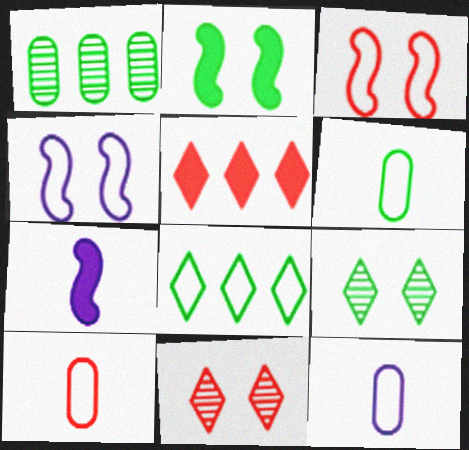[[3, 8, 12], 
[4, 8, 10], 
[6, 10, 12]]